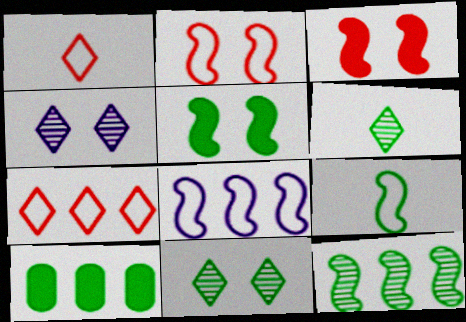[[2, 8, 9], 
[5, 9, 12], 
[9, 10, 11]]